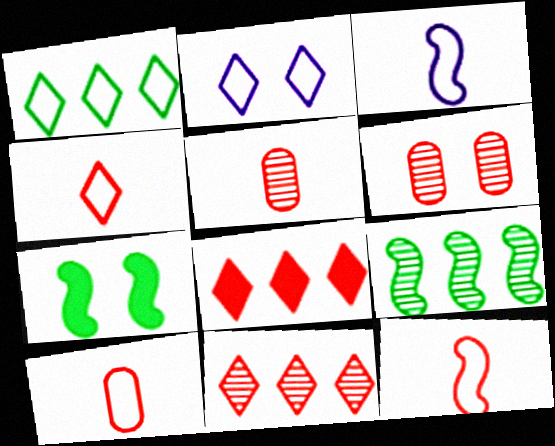[[1, 2, 4], 
[2, 6, 7], 
[4, 10, 12], 
[6, 8, 12]]